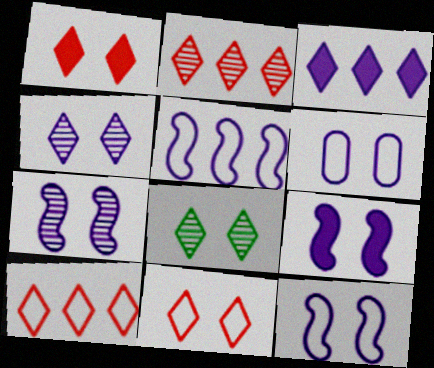[[4, 6, 9], 
[7, 9, 12]]